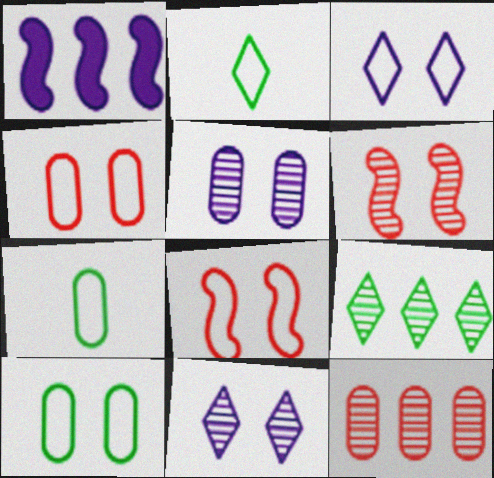[[3, 8, 10]]